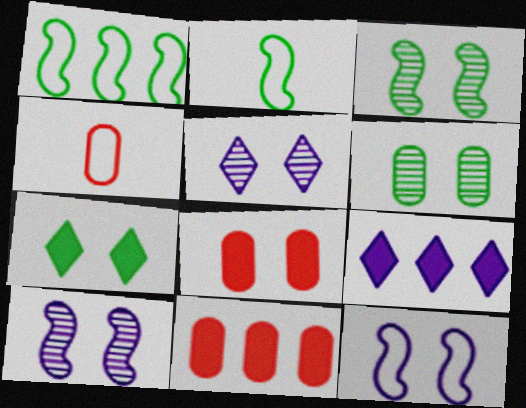[[2, 5, 11], 
[3, 4, 9]]